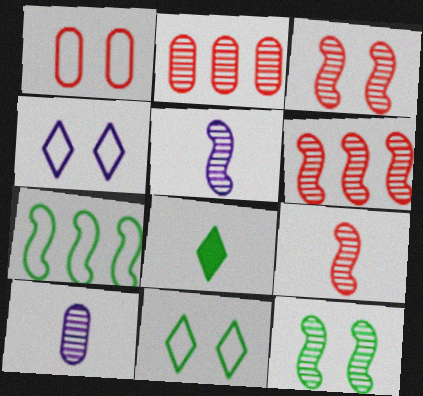[[3, 6, 9], 
[5, 6, 12]]